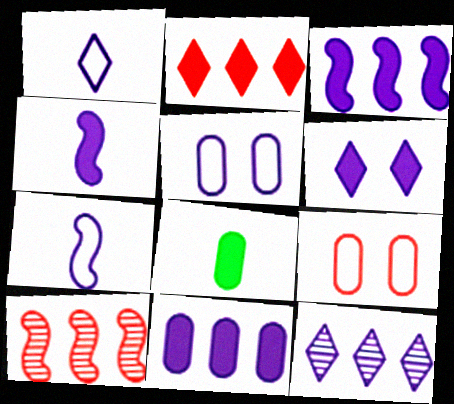[[1, 6, 12], 
[4, 5, 12], 
[4, 6, 11]]